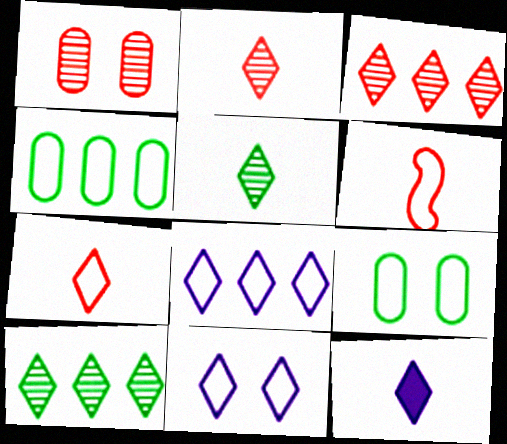[[4, 6, 11], 
[5, 7, 12], 
[6, 8, 9]]